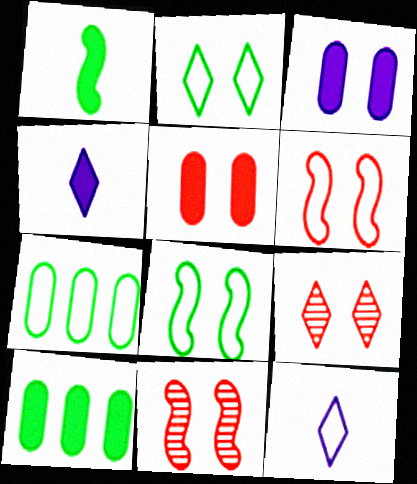[[2, 3, 11], 
[3, 8, 9], 
[4, 7, 11], 
[5, 6, 9], 
[6, 7, 12], 
[10, 11, 12]]